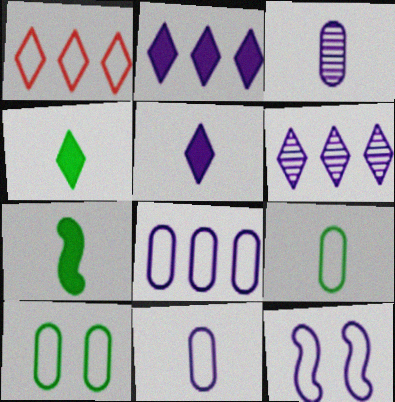[[1, 9, 12], 
[2, 3, 12]]